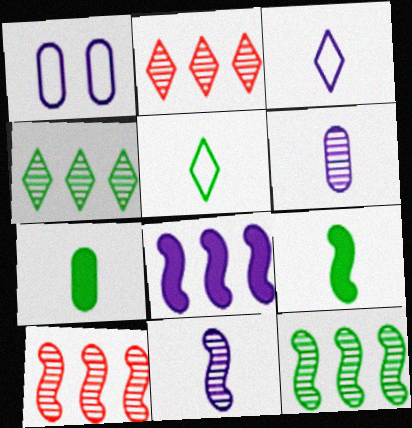[[1, 2, 9]]